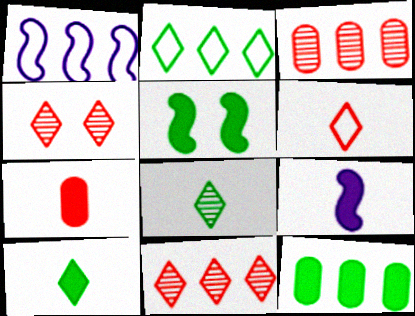[[1, 11, 12], 
[5, 10, 12], 
[7, 9, 10]]